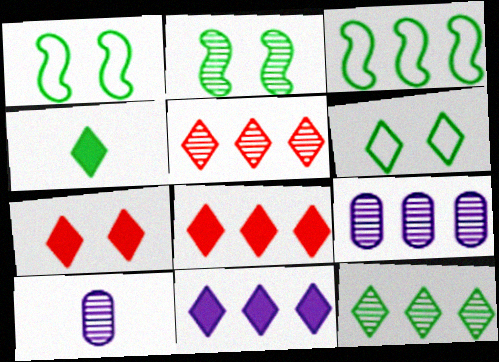[[1, 8, 10], 
[2, 5, 10], 
[3, 7, 10], 
[3, 8, 9], 
[4, 6, 12], 
[4, 7, 11]]